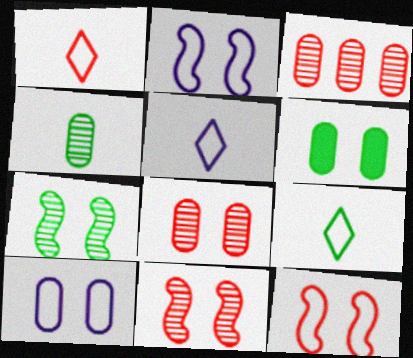[[1, 5, 9], 
[6, 8, 10]]